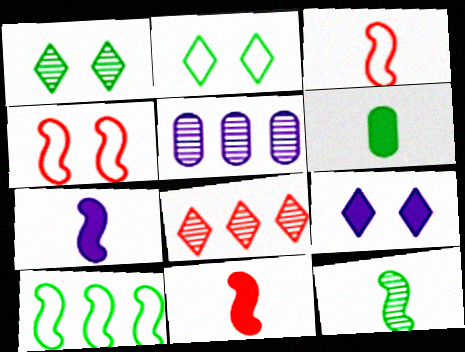[[1, 6, 10], 
[2, 5, 11], 
[3, 7, 12]]